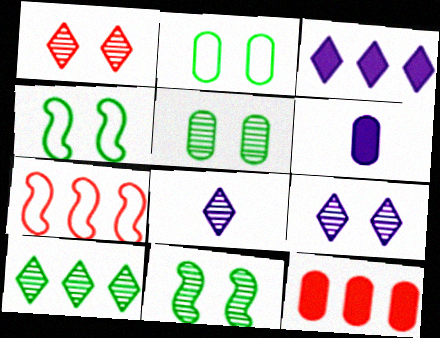[[1, 8, 10], 
[4, 8, 12]]